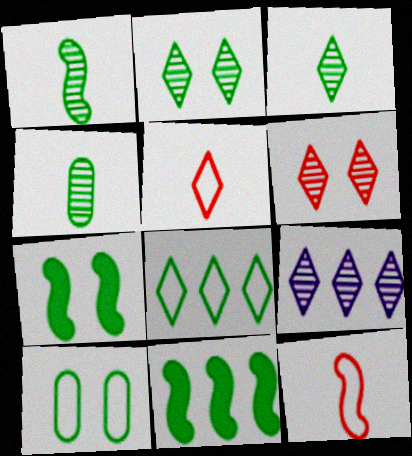[[1, 3, 4], 
[2, 7, 10], 
[3, 6, 9], 
[3, 10, 11], 
[4, 7, 8]]